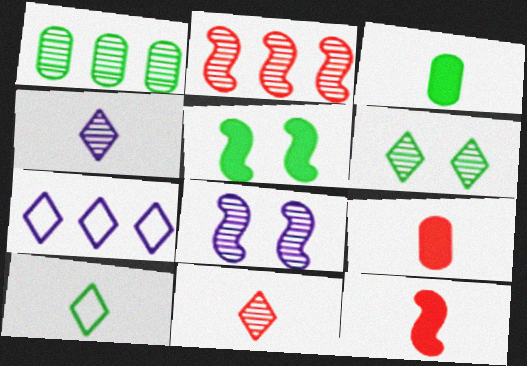[[1, 5, 10], 
[1, 8, 11]]